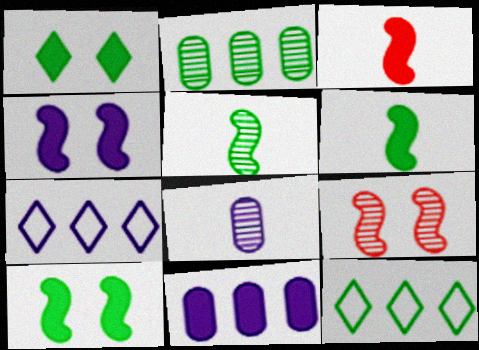[[1, 3, 11], 
[4, 7, 8]]